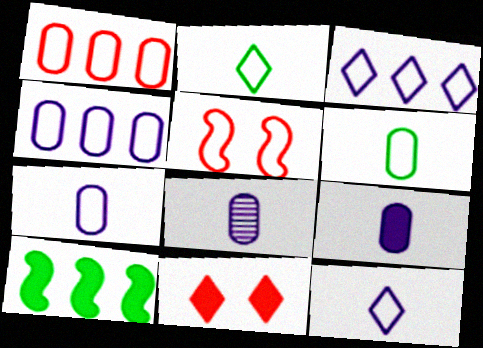[[2, 4, 5], 
[3, 5, 6], 
[7, 8, 9], 
[9, 10, 11]]